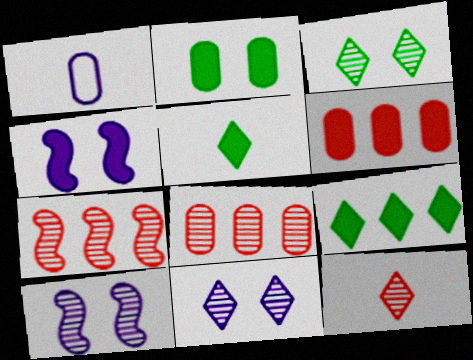[[1, 2, 8], 
[4, 5, 6]]